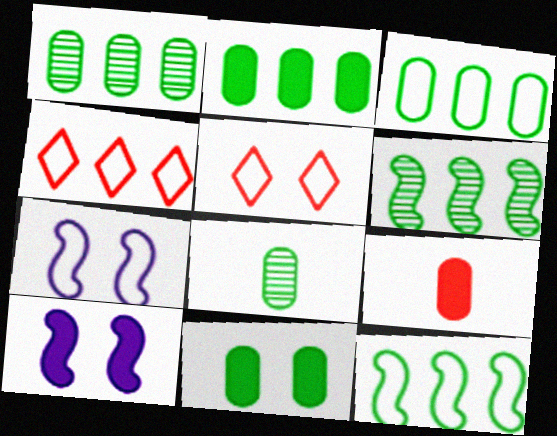[[1, 2, 3], 
[3, 8, 11], 
[4, 8, 10]]